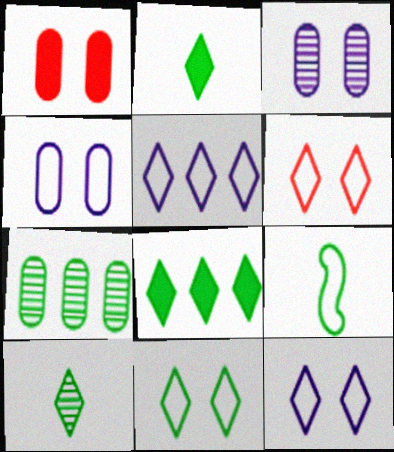[[6, 11, 12], 
[8, 10, 11]]